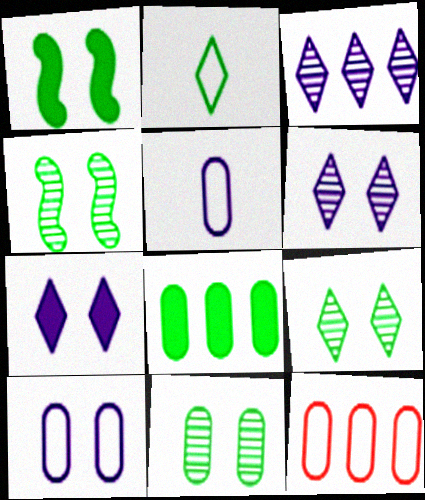[[2, 4, 8], 
[4, 9, 11]]